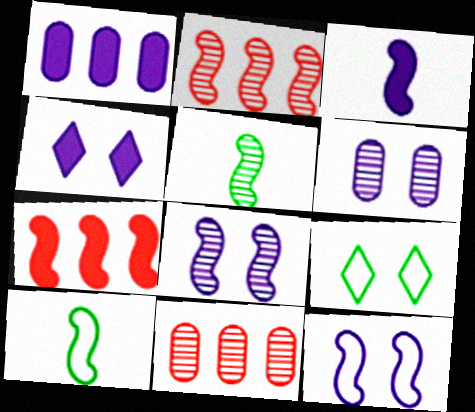[[1, 3, 4], 
[2, 5, 8], 
[3, 9, 11], 
[4, 6, 12], 
[4, 10, 11], 
[5, 7, 12], 
[7, 8, 10]]